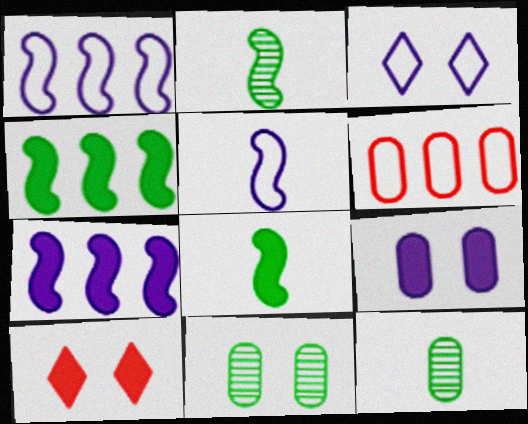[[1, 10, 12], 
[6, 9, 12]]